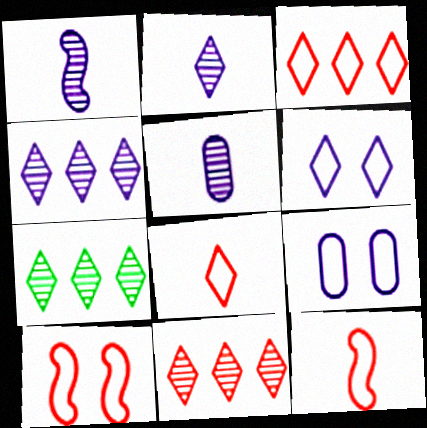[[1, 2, 5], 
[4, 7, 11]]